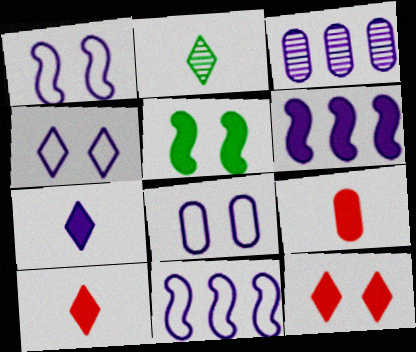[[1, 3, 7], 
[1, 4, 8]]